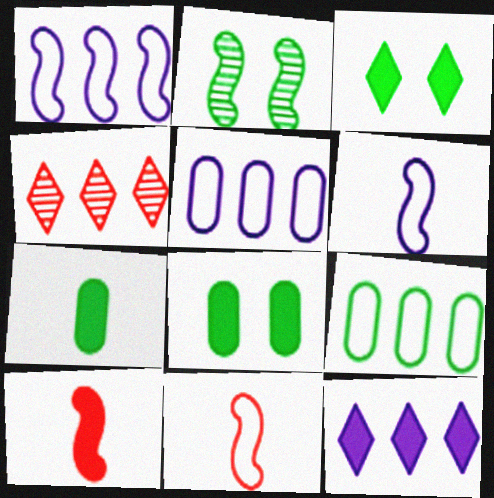[[1, 2, 10], 
[4, 6, 8], 
[8, 10, 12]]